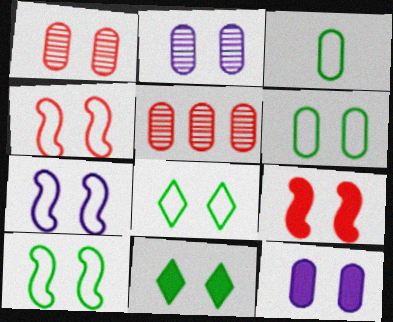[[1, 6, 12], 
[1, 7, 11], 
[2, 4, 11], 
[2, 8, 9], 
[3, 5, 12], 
[4, 7, 10], 
[6, 8, 10], 
[9, 11, 12]]